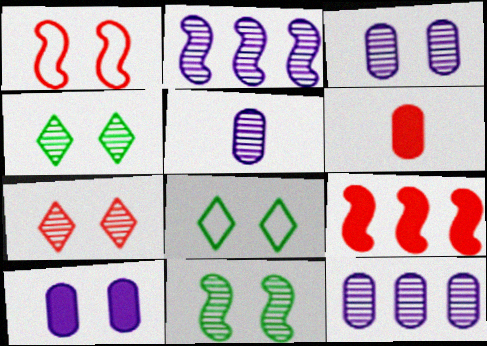[[1, 4, 10], 
[2, 6, 8], 
[3, 5, 12], 
[3, 7, 11], 
[5, 8, 9]]